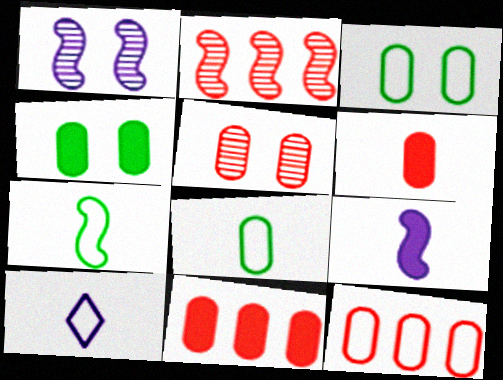[[2, 4, 10], 
[5, 6, 12]]